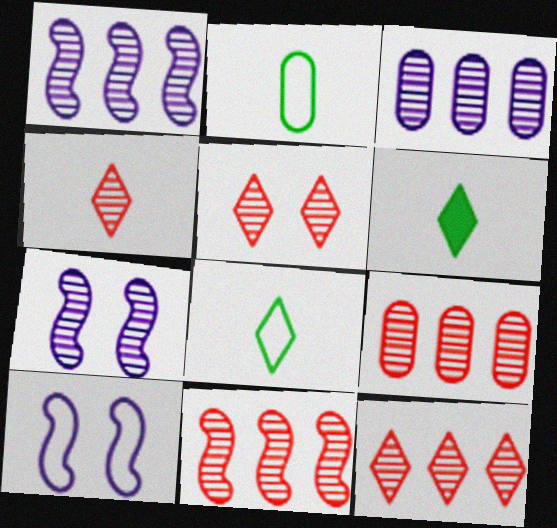[[4, 5, 12], 
[6, 9, 10], 
[9, 11, 12]]